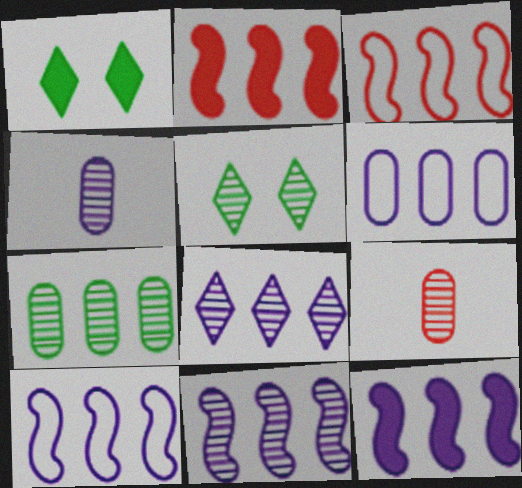[[1, 3, 4], 
[1, 9, 10], 
[5, 9, 11], 
[6, 8, 12], 
[10, 11, 12]]